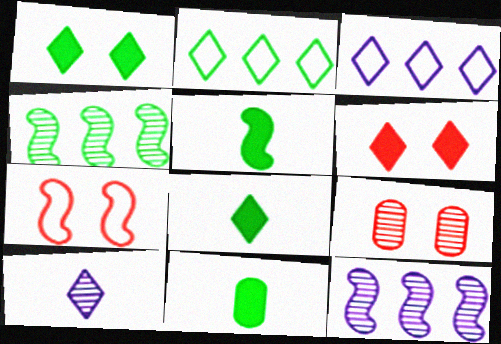[[2, 6, 10], 
[3, 5, 9], 
[4, 9, 10], 
[5, 7, 12], 
[5, 8, 11], 
[6, 7, 9]]